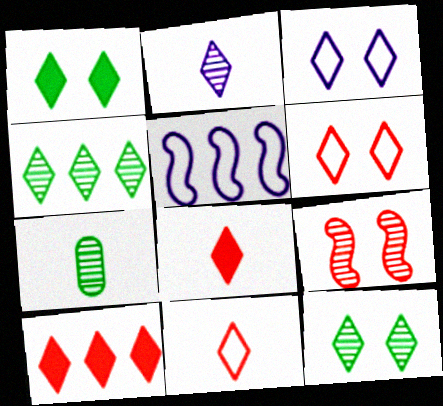[[3, 4, 8]]